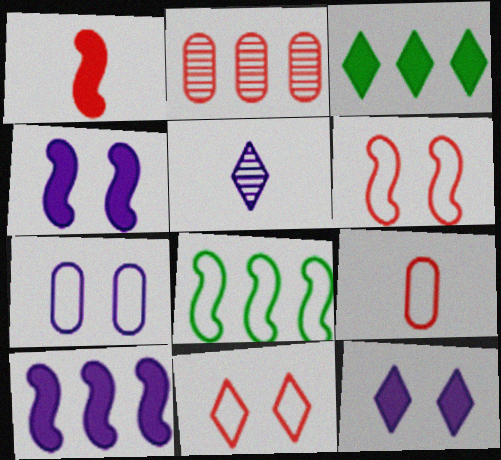[[1, 2, 11], 
[3, 5, 11], 
[5, 7, 10]]